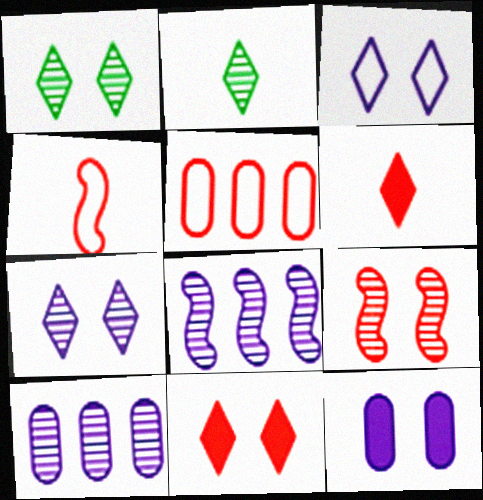[[1, 3, 11], 
[2, 9, 10], 
[5, 6, 9]]